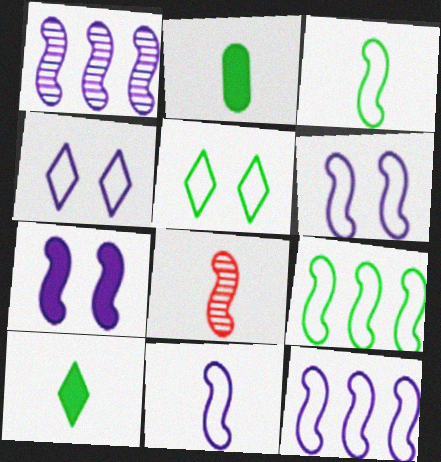[[1, 7, 11], 
[6, 11, 12], 
[7, 8, 9]]